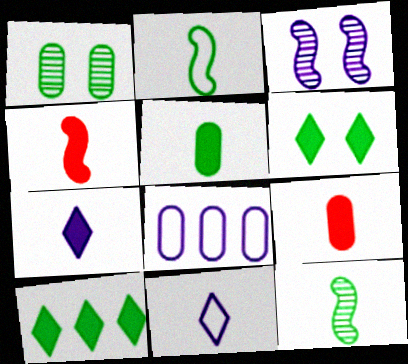[[1, 2, 10], 
[1, 8, 9], 
[3, 7, 8], 
[4, 5, 7], 
[9, 11, 12]]